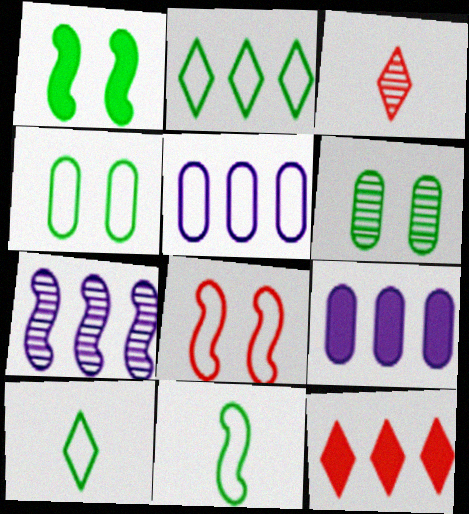[[1, 3, 5], 
[2, 4, 11], 
[3, 6, 7], 
[5, 8, 10]]